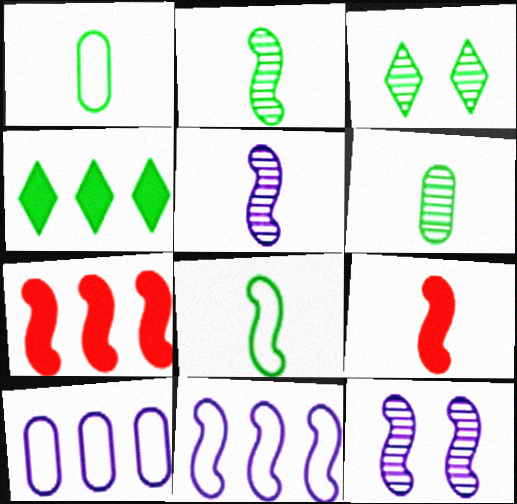[[3, 9, 10], 
[5, 8, 9], 
[7, 8, 12]]